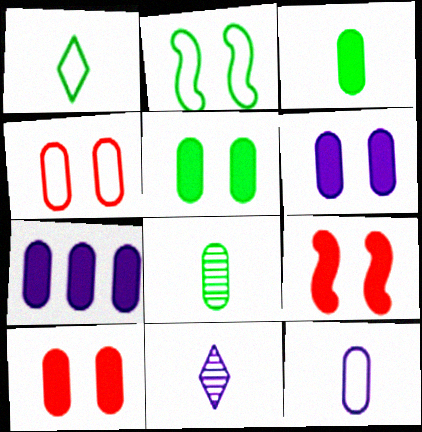[[3, 7, 10], 
[4, 7, 8], 
[5, 6, 10]]